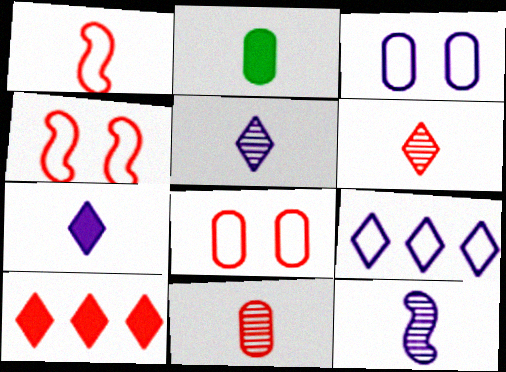[[1, 2, 5], 
[4, 10, 11]]